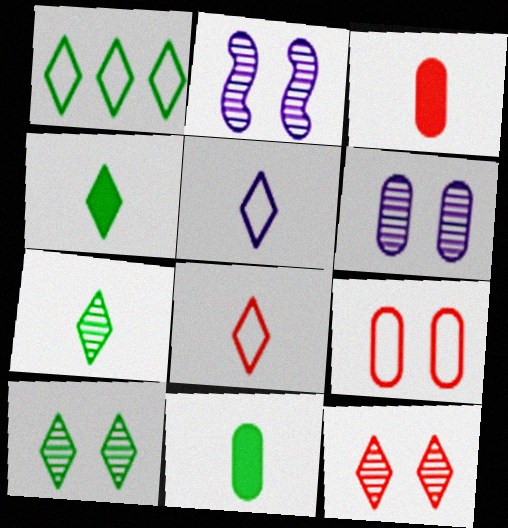[[1, 2, 3], 
[1, 4, 10]]